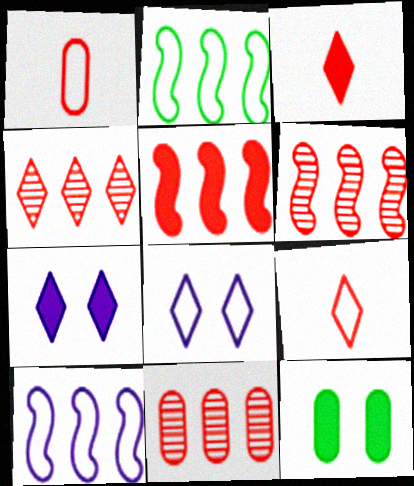[[1, 2, 8], 
[4, 6, 11]]